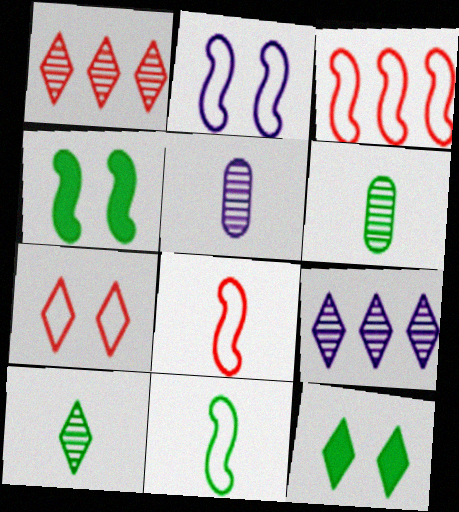[[2, 3, 11], 
[3, 5, 12]]